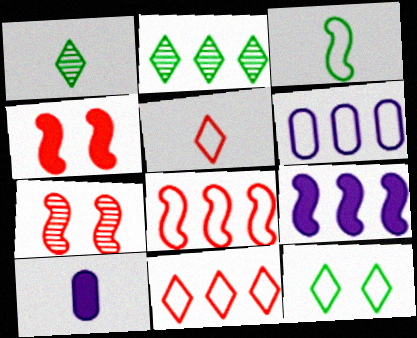[[1, 4, 6], 
[3, 7, 9]]